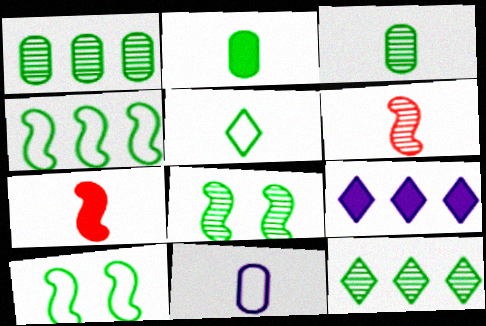[[2, 10, 12], 
[3, 8, 12]]